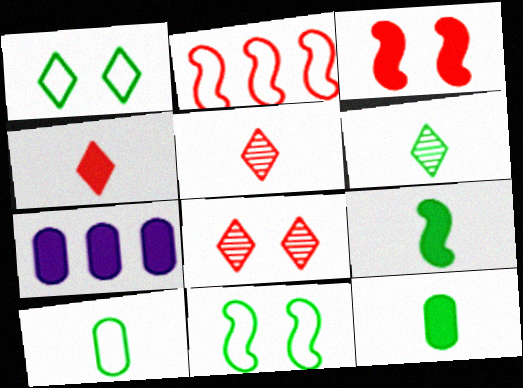[[5, 7, 11], 
[6, 9, 10]]